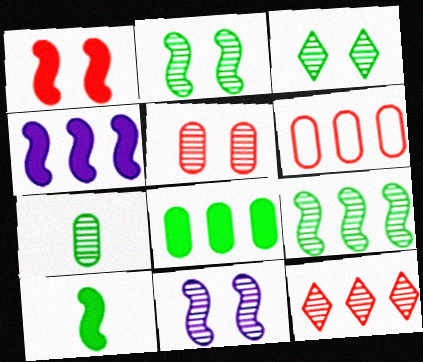[[1, 4, 10], 
[3, 5, 11], 
[3, 7, 9], 
[7, 11, 12]]